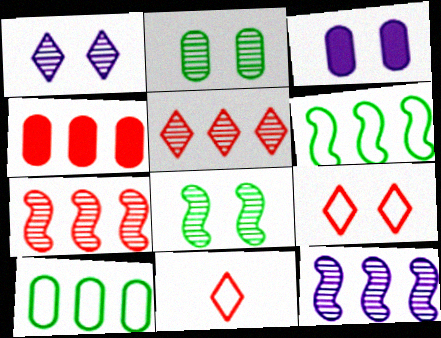[[3, 8, 9]]